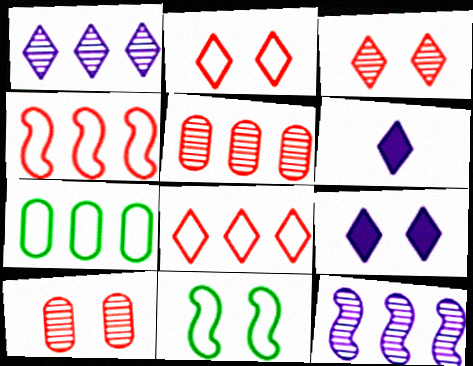[[5, 6, 11], 
[9, 10, 11]]